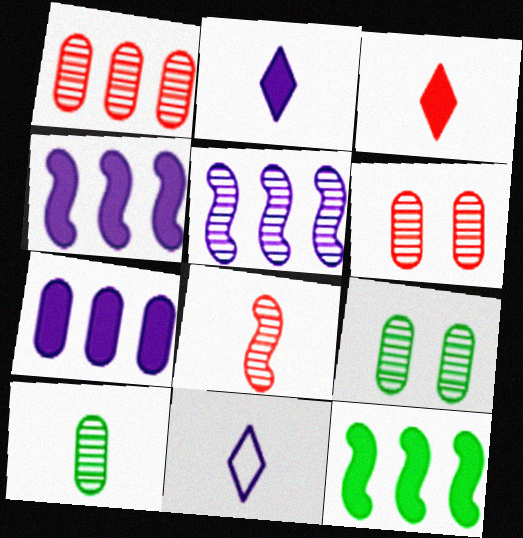[[6, 11, 12]]